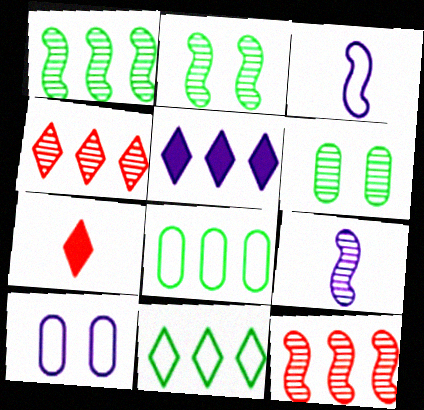[[1, 7, 10], 
[2, 9, 12], 
[4, 5, 11], 
[4, 6, 9], 
[5, 8, 12], 
[5, 9, 10]]